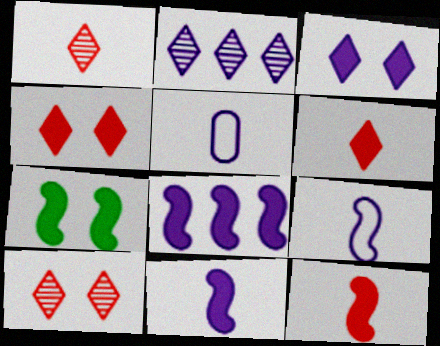[[7, 8, 12]]